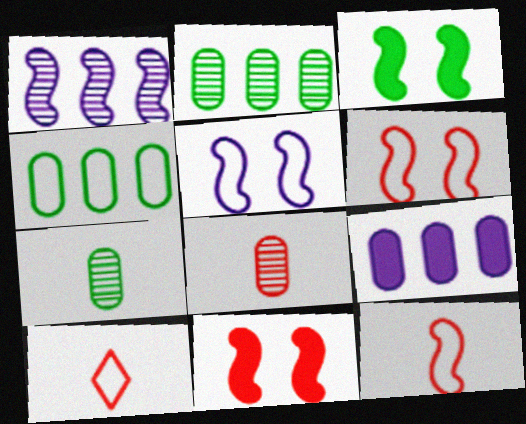[[1, 3, 12], 
[4, 5, 10]]